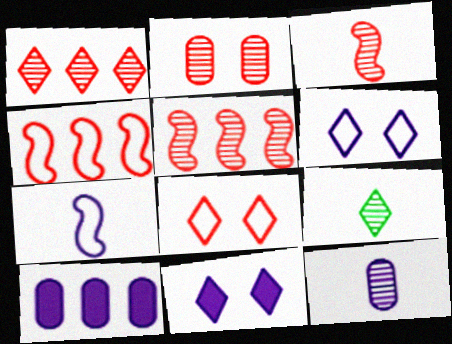[[1, 2, 3], 
[3, 9, 12]]